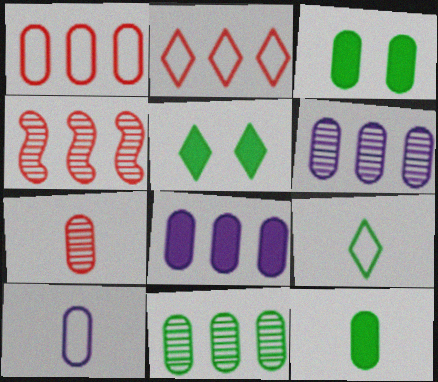[[1, 8, 11], 
[4, 5, 10], 
[7, 10, 12]]